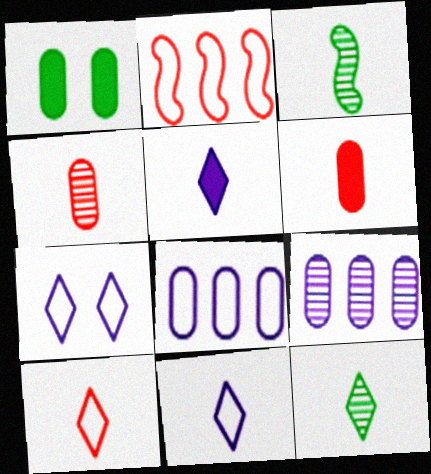[[1, 4, 8], 
[3, 6, 11], 
[5, 10, 12]]